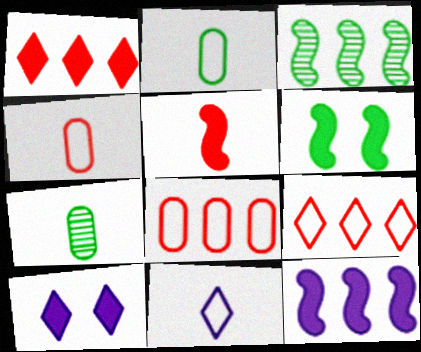[[3, 4, 10], 
[5, 6, 12], 
[5, 7, 11]]